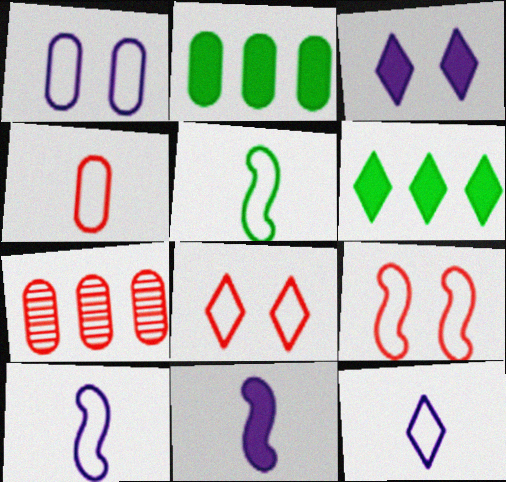[[3, 5, 7], 
[4, 5, 12]]